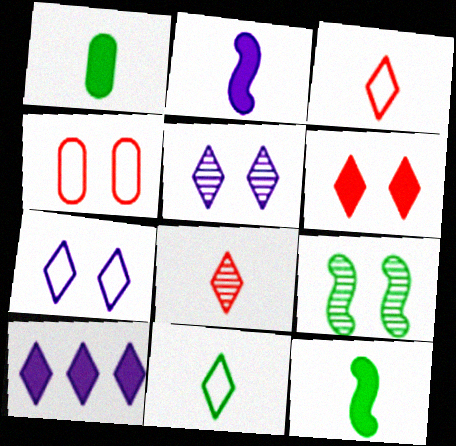[]